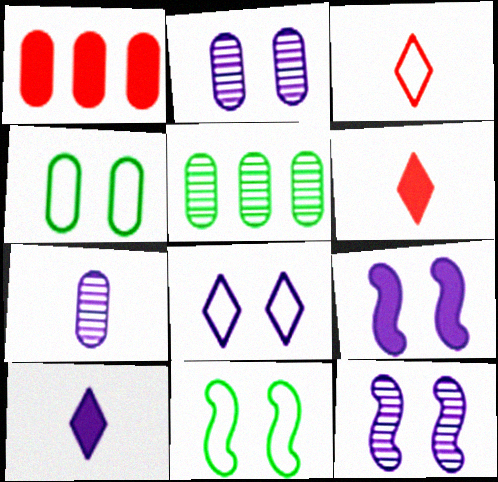[[1, 4, 7], 
[2, 8, 9], 
[3, 5, 9]]